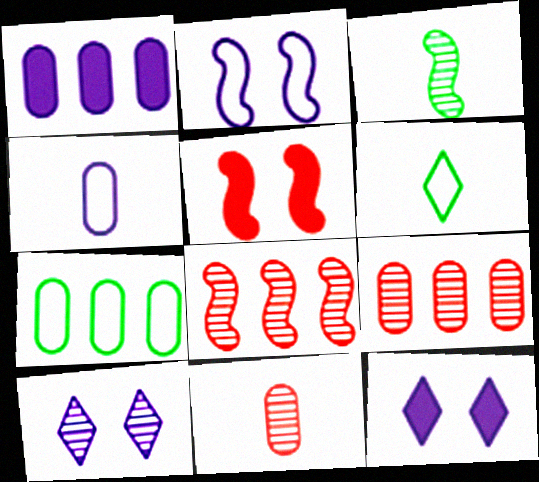[[1, 7, 9], 
[3, 9, 10]]